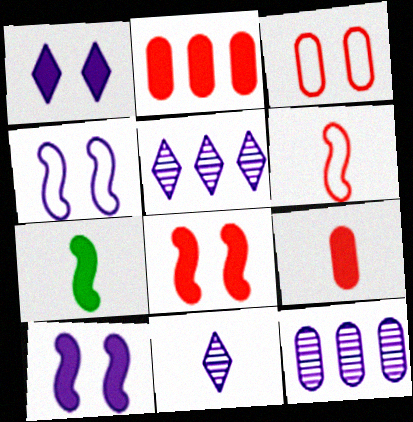[[1, 2, 7], 
[3, 5, 7]]